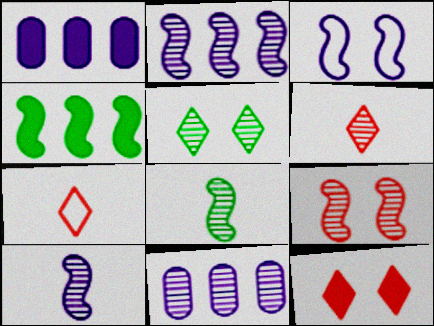[[2, 8, 9]]